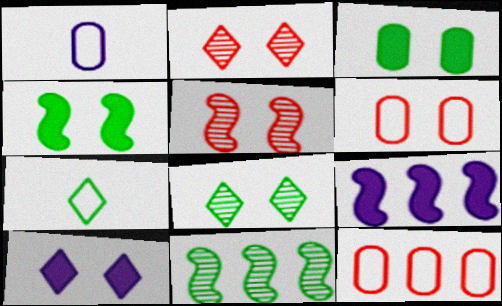[[3, 7, 11]]